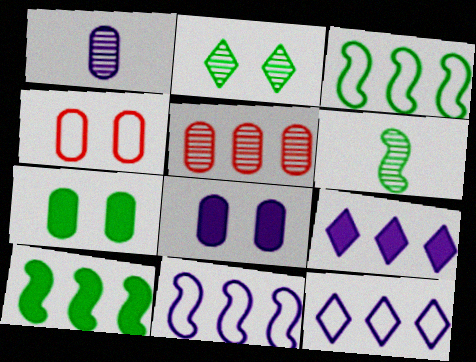[[3, 5, 9], 
[4, 6, 9], 
[5, 10, 12]]